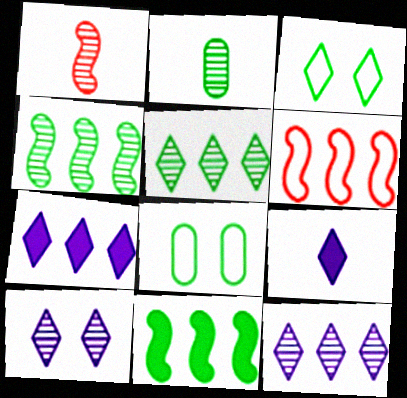[[1, 7, 8], 
[2, 3, 11]]